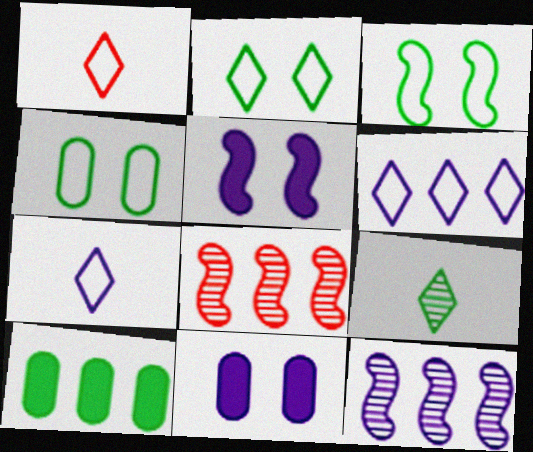[[1, 2, 6], 
[2, 3, 4], 
[3, 9, 10], 
[6, 8, 10], 
[7, 11, 12]]